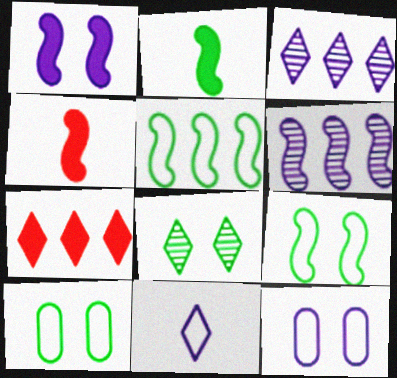[[3, 4, 10], 
[4, 6, 9], 
[7, 8, 11]]